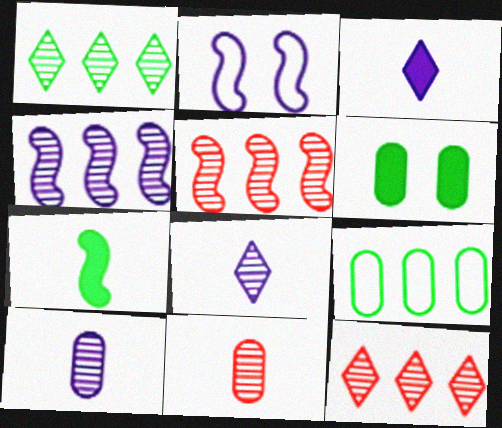[[2, 5, 7]]